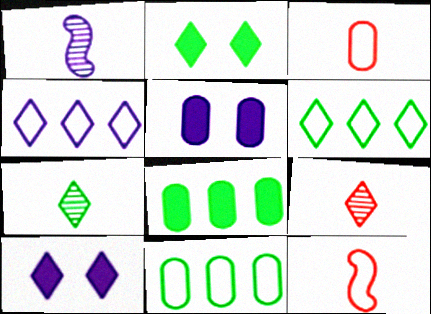[[1, 4, 5], 
[2, 4, 9], 
[2, 6, 7], 
[6, 9, 10]]